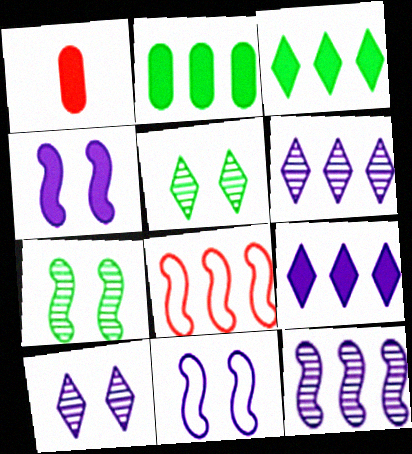[[1, 3, 4], 
[2, 6, 8]]